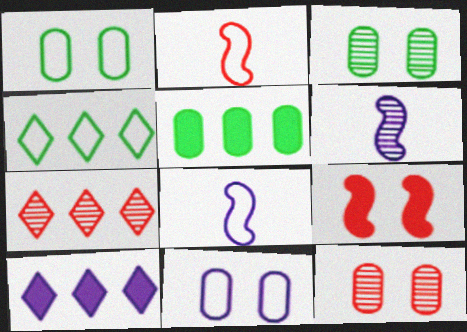[[2, 3, 10], 
[2, 4, 11], 
[3, 6, 7], 
[4, 7, 10], 
[6, 10, 11]]